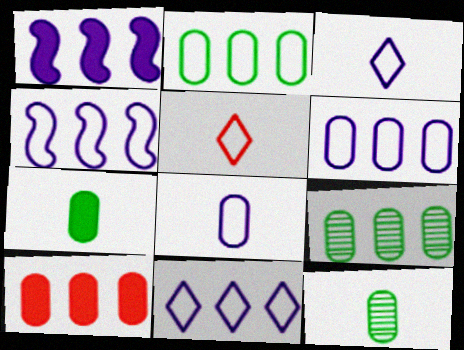[[4, 6, 11], 
[6, 9, 10]]